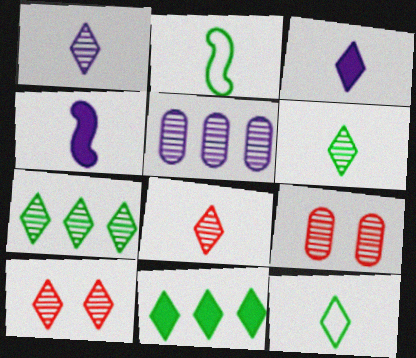[[1, 6, 8], 
[1, 7, 10], 
[3, 8, 12]]